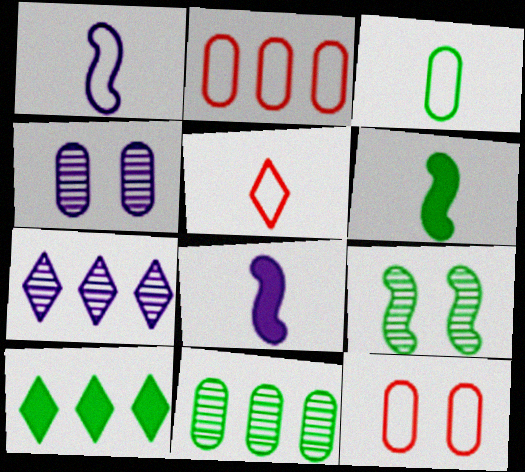[[1, 3, 5], 
[3, 9, 10], 
[6, 7, 12]]